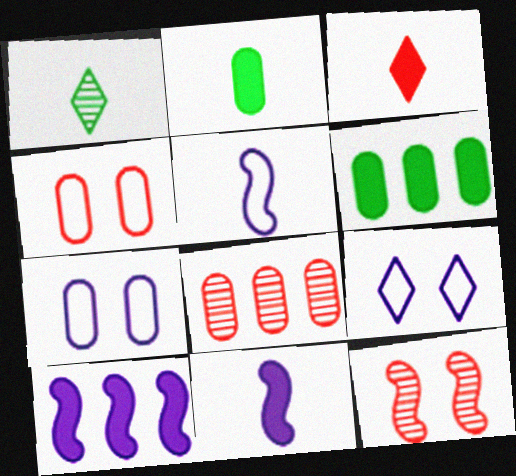[[1, 4, 10], 
[2, 3, 11], 
[2, 7, 8]]